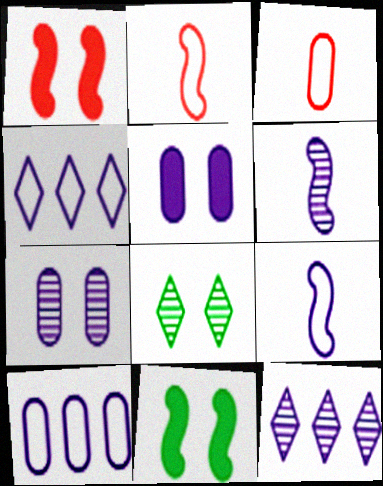[[3, 11, 12], 
[4, 5, 6], 
[5, 9, 12], 
[6, 7, 12]]